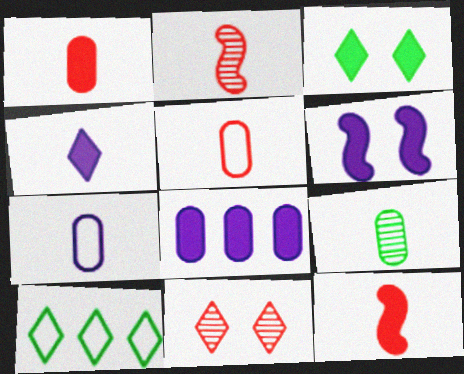[[1, 7, 9], 
[3, 8, 12], 
[4, 6, 8], 
[4, 10, 11]]